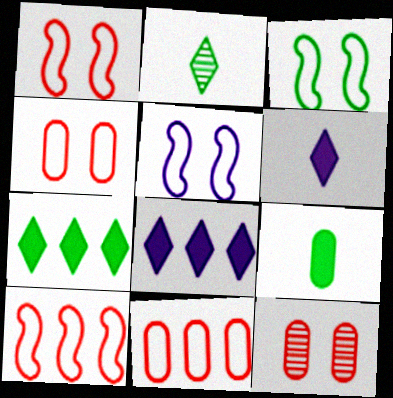[[1, 3, 5]]